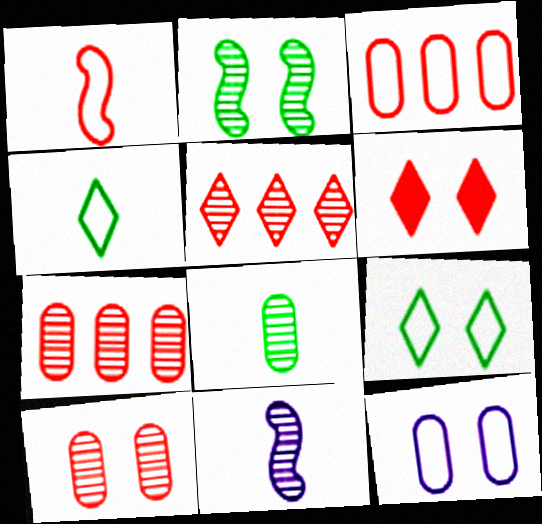[[1, 6, 7], 
[2, 6, 12]]